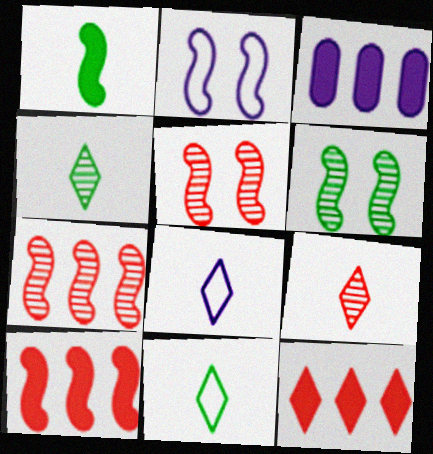[[1, 2, 7], 
[3, 5, 11]]